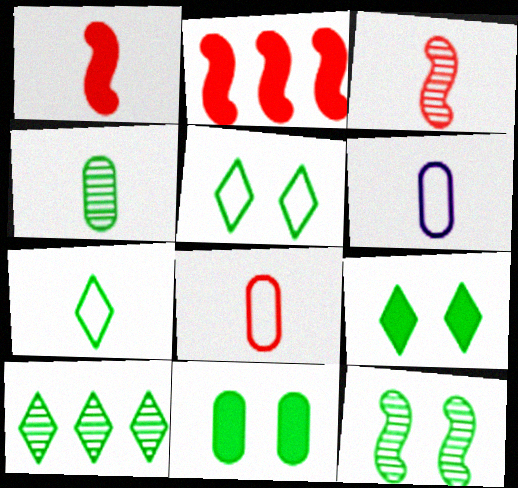[[4, 10, 12], 
[5, 11, 12], 
[7, 9, 10]]